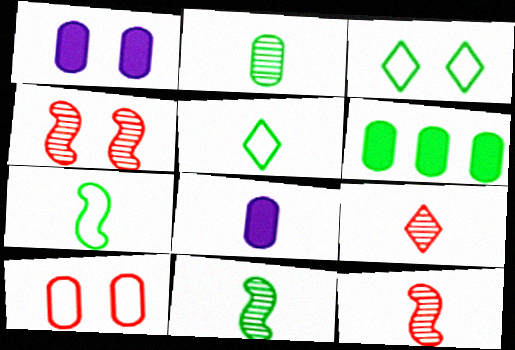[[1, 3, 4], 
[3, 6, 11], 
[5, 8, 12], 
[7, 8, 9]]